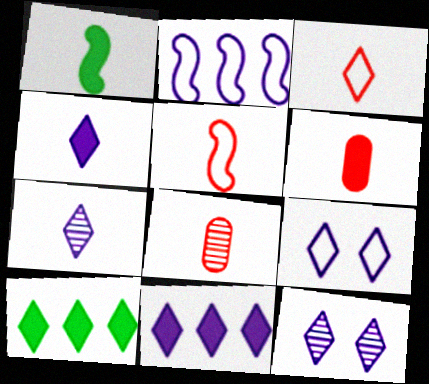[[1, 4, 6], 
[3, 10, 12], 
[7, 9, 11]]